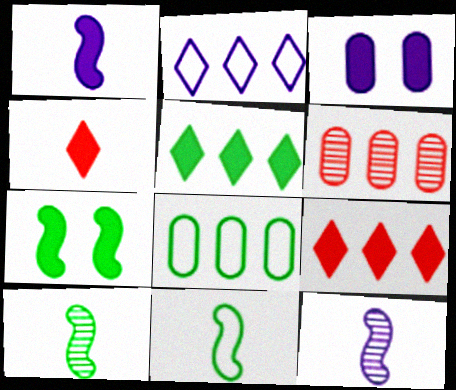[[2, 3, 12]]